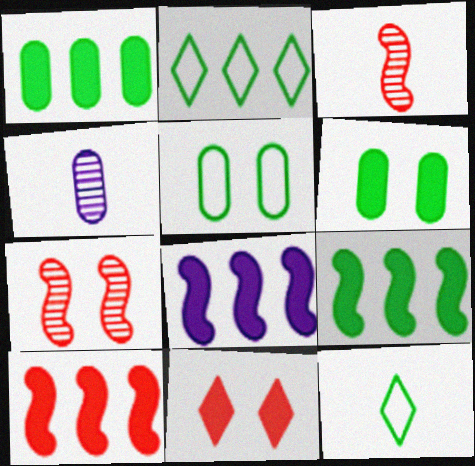[[8, 9, 10]]